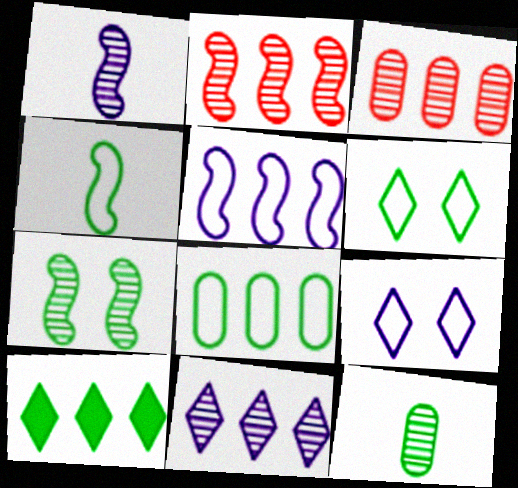[[1, 2, 7], 
[3, 5, 10], 
[4, 6, 8]]